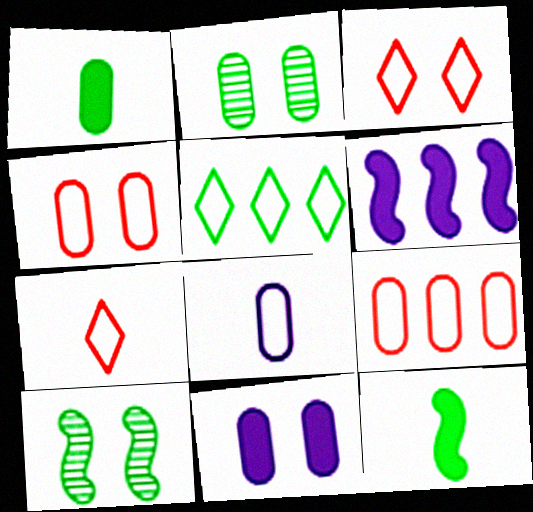[[1, 5, 10], 
[2, 4, 11], 
[2, 5, 12], 
[2, 6, 7], 
[3, 10, 11]]